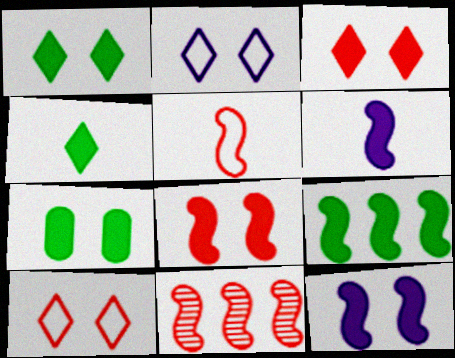[[3, 7, 12], 
[4, 7, 9], 
[5, 8, 11], 
[6, 8, 9]]